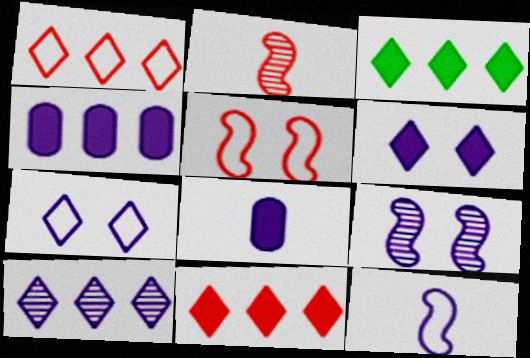[[1, 3, 10]]